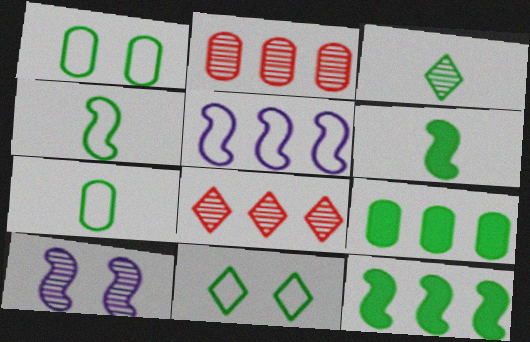[[1, 3, 12], 
[2, 3, 10], 
[3, 6, 7], 
[5, 8, 9]]